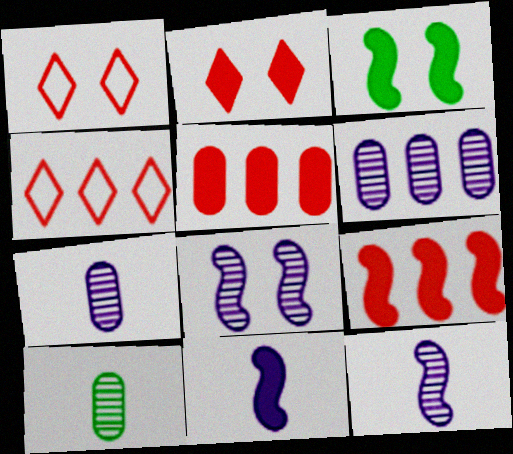[[3, 4, 7], 
[3, 9, 11]]